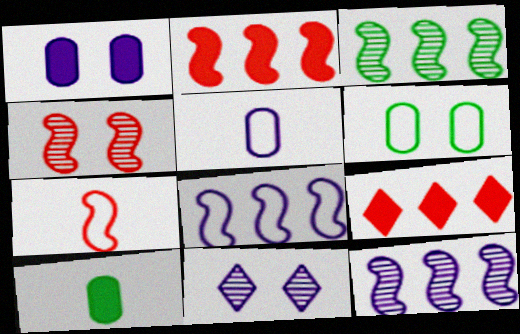[[2, 3, 8], 
[2, 4, 7]]